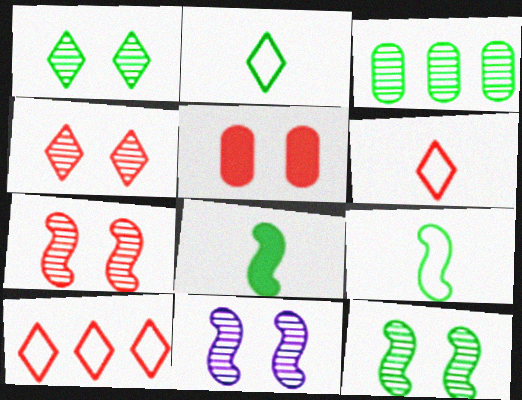[[7, 11, 12]]